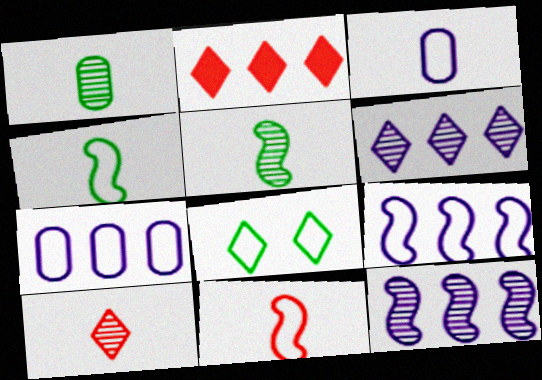[[7, 8, 11]]